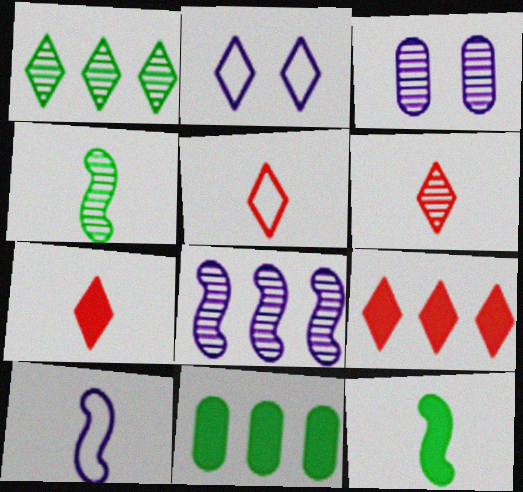[[1, 2, 7], 
[5, 6, 7]]